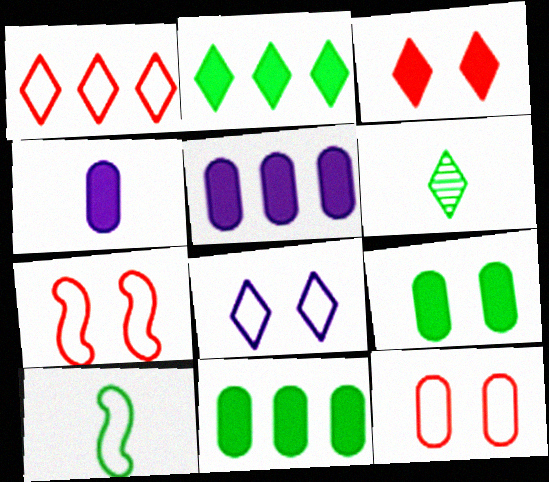[[5, 6, 7]]